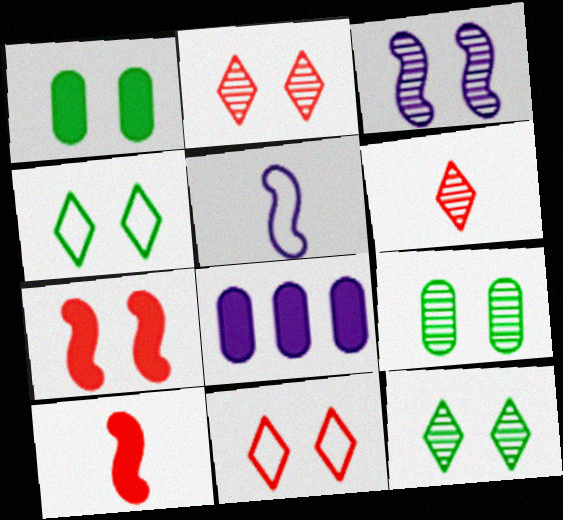[[1, 3, 11], 
[2, 3, 9]]